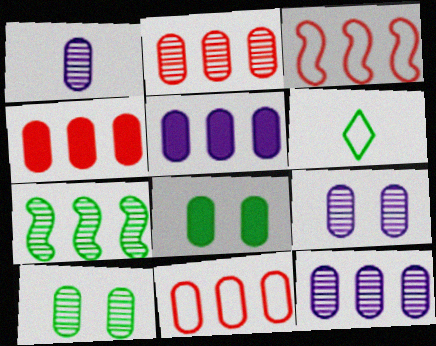[[1, 2, 10], 
[1, 8, 11], 
[1, 9, 12], 
[2, 4, 11], 
[6, 7, 8]]